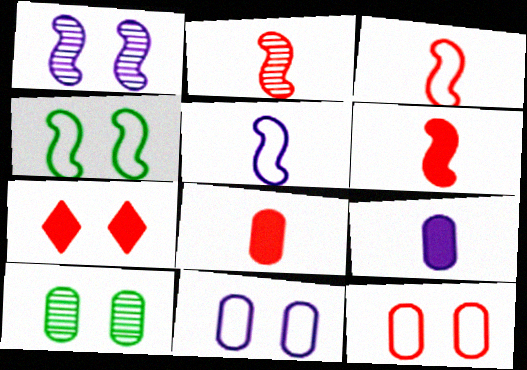[[2, 3, 6]]